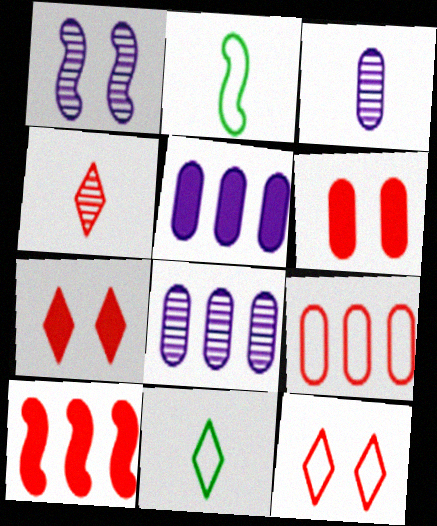[[1, 2, 10], 
[2, 7, 8]]